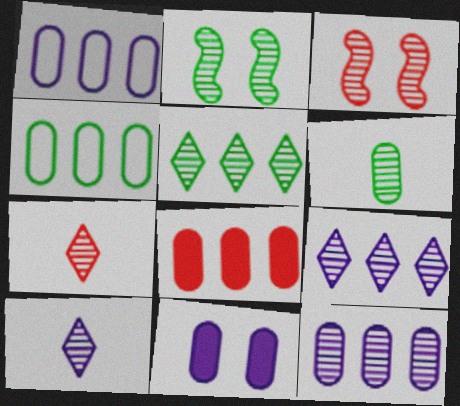[[2, 5, 6], 
[2, 7, 12], 
[3, 6, 9], 
[4, 8, 12]]